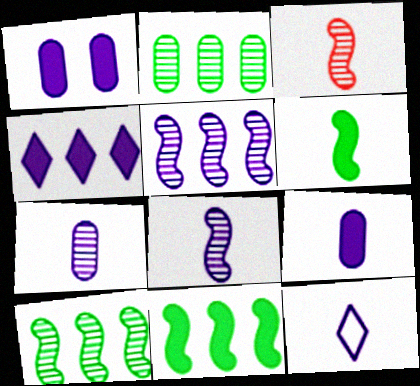[[1, 5, 12], 
[8, 9, 12]]